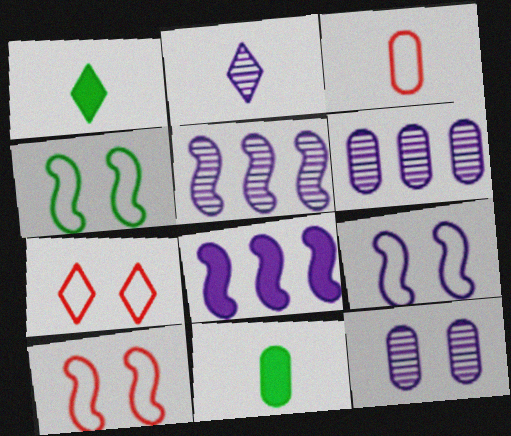[[1, 6, 10], 
[2, 5, 12], 
[4, 9, 10], 
[5, 7, 11]]